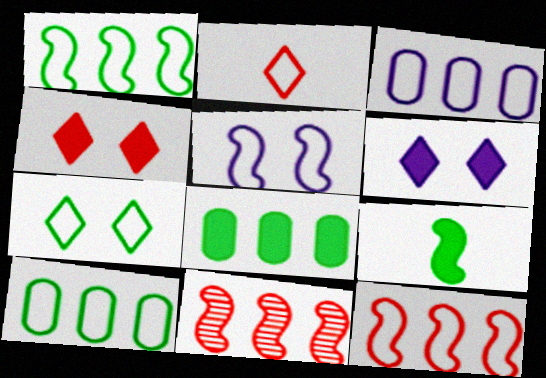[[2, 5, 10], 
[5, 9, 11]]